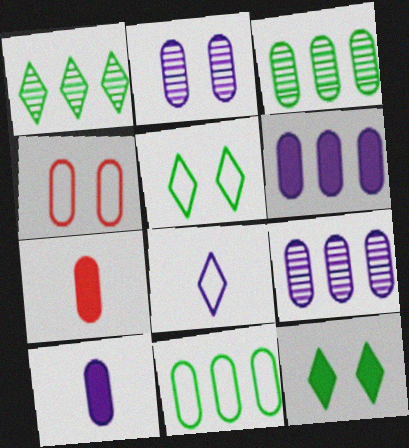[[2, 7, 11], 
[3, 4, 10]]